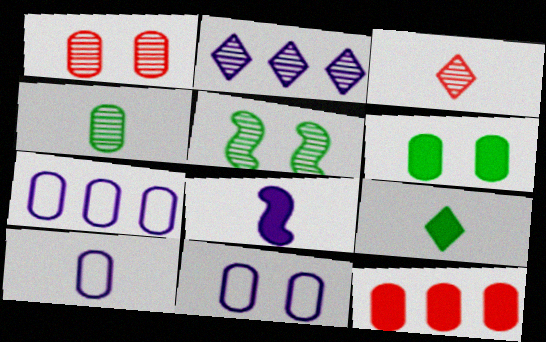[[1, 6, 11], 
[2, 8, 11], 
[4, 11, 12], 
[7, 10, 11]]